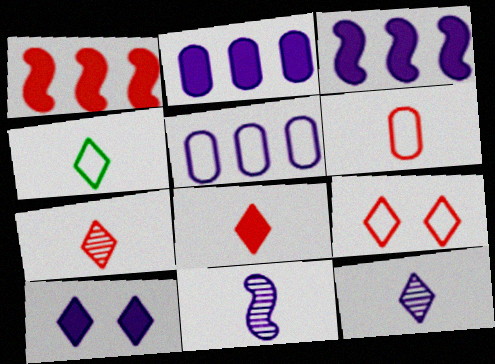[[4, 8, 12], 
[5, 10, 11]]